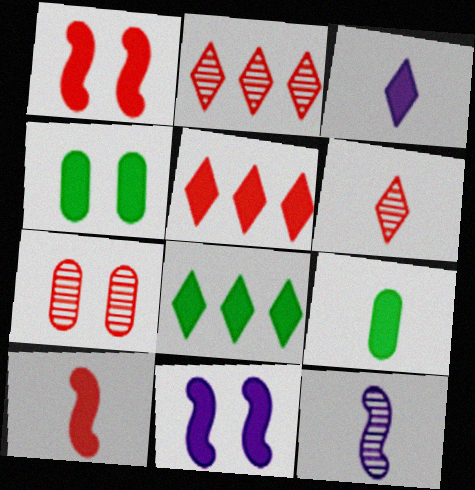[[3, 9, 10], 
[5, 9, 11]]